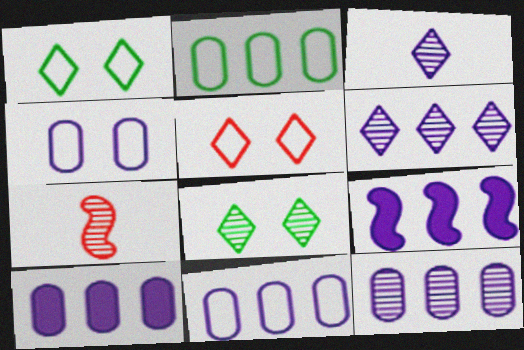[[1, 7, 10], 
[3, 4, 9], 
[6, 9, 11], 
[7, 8, 12], 
[10, 11, 12]]